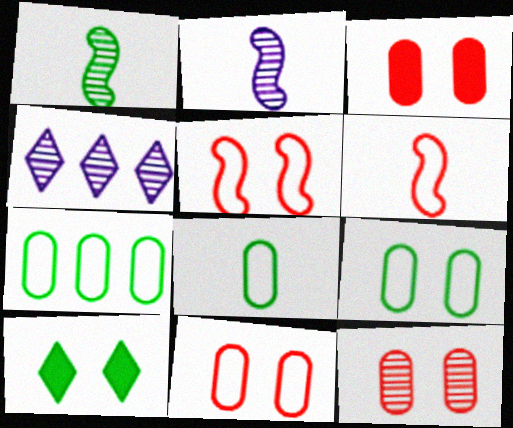[[1, 4, 12], 
[1, 7, 10], 
[3, 11, 12], 
[7, 8, 9]]